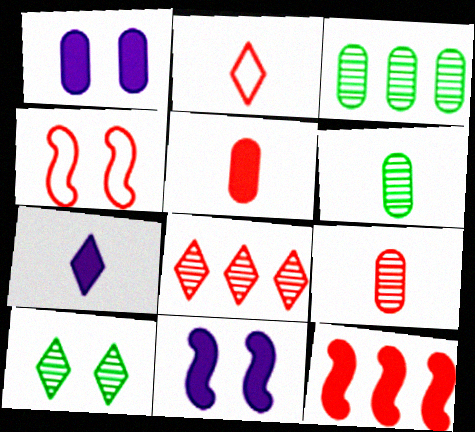[[1, 4, 10], 
[2, 3, 11], 
[3, 4, 7], 
[4, 5, 8]]